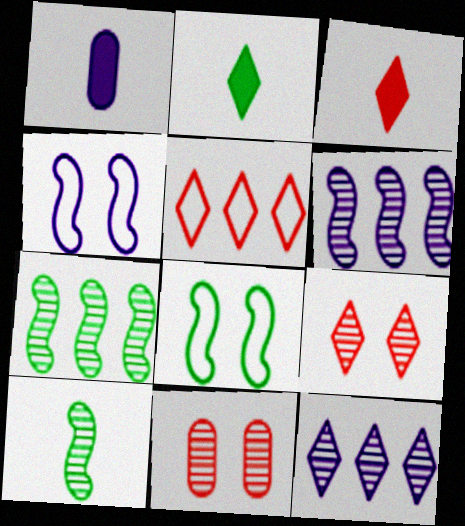[[1, 4, 12], 
[3, 5, 9], 
[10, 11, 12]]